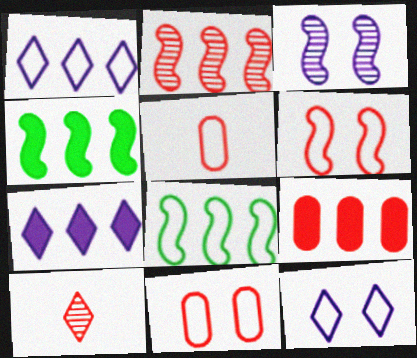[[4, 7, 9], 
[5, 8, 12], 
[6, 9, 10]]